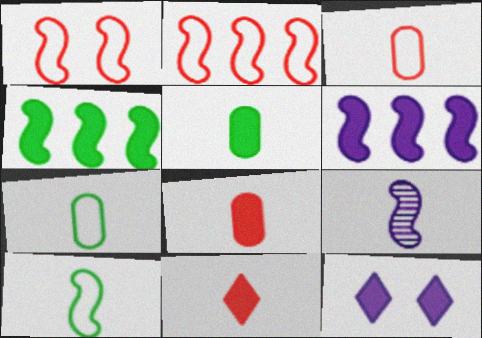[[1, 4, 9], 
[4, 8, 12], 
[7, 9, 11]]